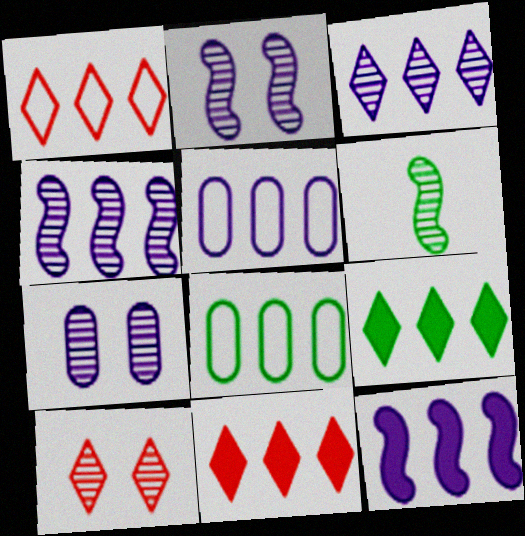[[1, 3, 9], 
[3, 5, 12], 
[4, 8, 11]]